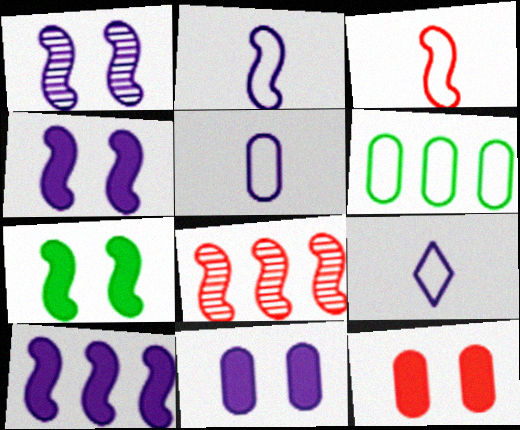[[1, 2, 10], 
[2, 5, 9], 
[2, 7, 8]]